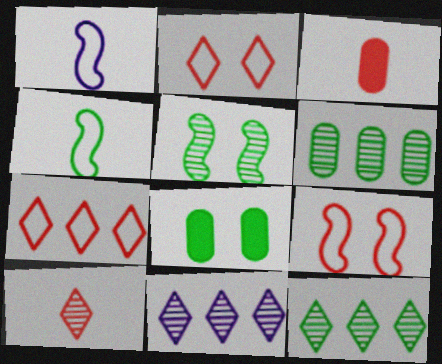[[4, 8, 12]]